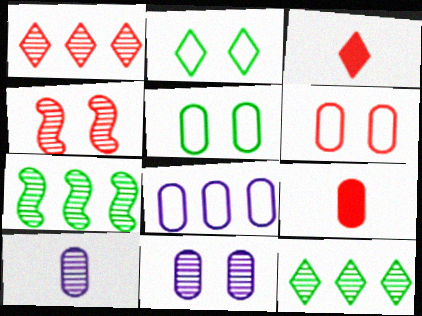[[4, 10, 12]]